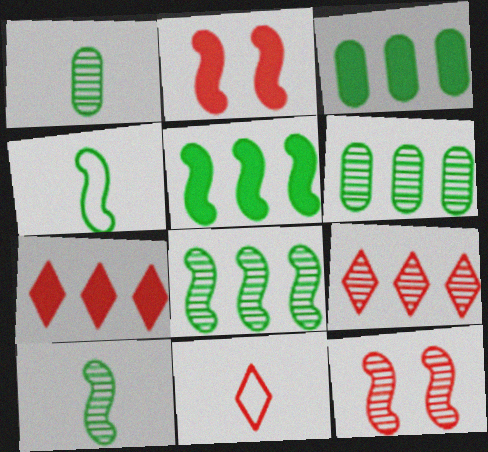[]